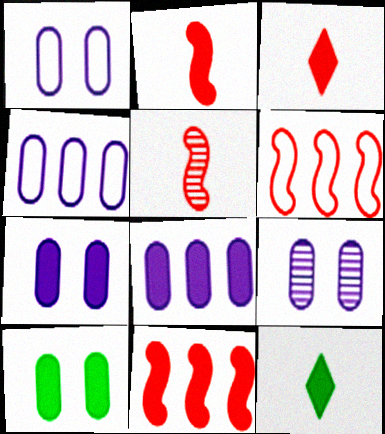[[1, 7, 9], 
[6, 9, 12], 
[7, 11, 12]]